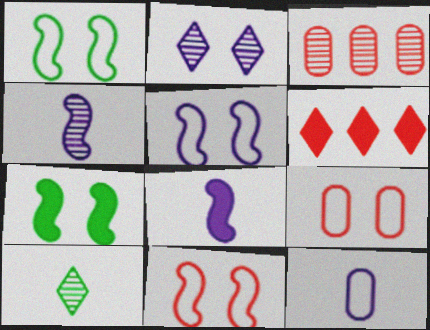[[1, 5, 11], 
[2, 7, 9]]